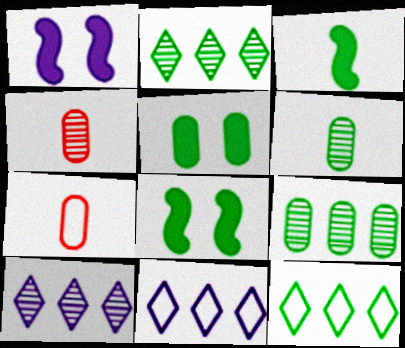[[1, 2, 7], 
[1, 4, 12], 
[4, 8, 11], 
[6, 8, 12], 
[7, 8, 10]]